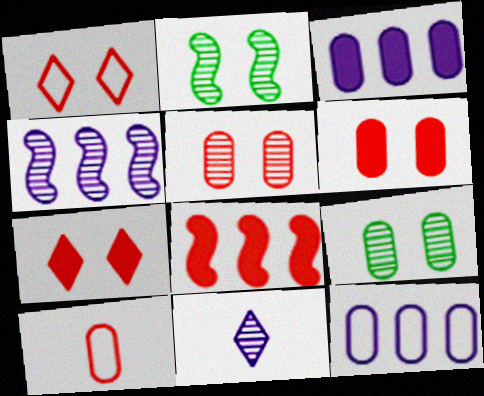[[3, 9, 10]]